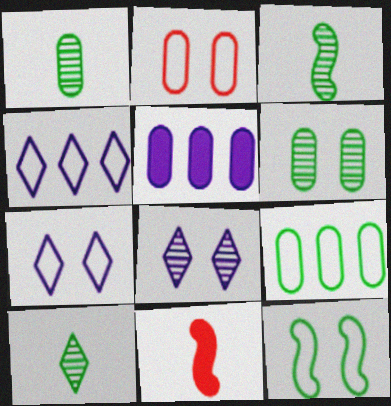[[1, 2, 5], 
[1, 3, 10], 
[2, 7, 12], 
[4, 6, 11], 
[8, 9, 11]]